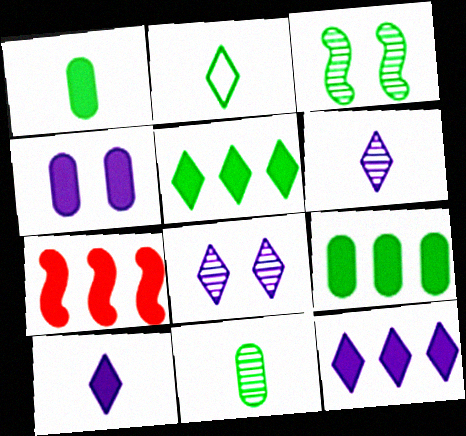[[2, 3, 9], 
[7, 9, 12]]